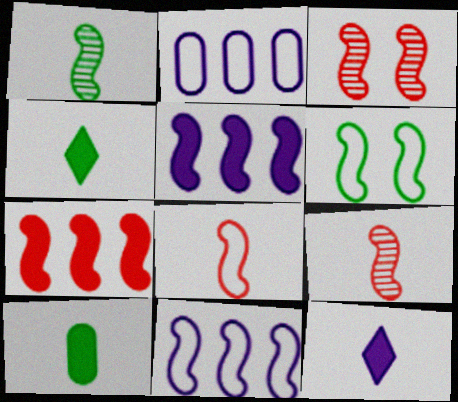[[2, 3, 4], 
[3, 7, 8], 
[5, 6, 9], 
[6, 8, 11]]